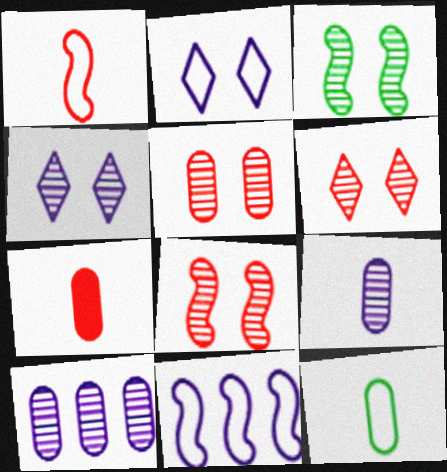[[3, 4, 5], 
[5, 6, 8], 
[7, 9, 12]]